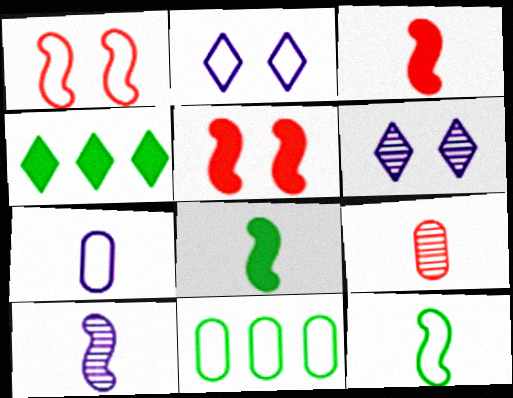[[3, 6, 11], 
[3, 10, 12]]